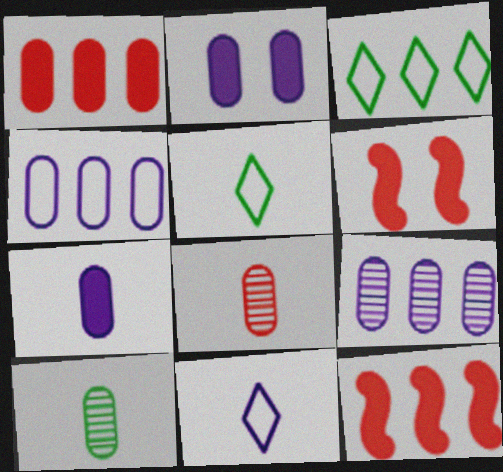[[3, 9, 12], 
[5, 6, 9]]